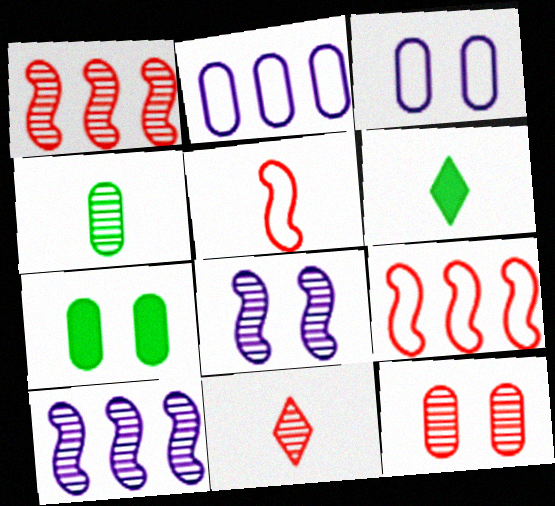[[1, 3, 6], 
[1, 11, 12], 
[3, 7, 12]]